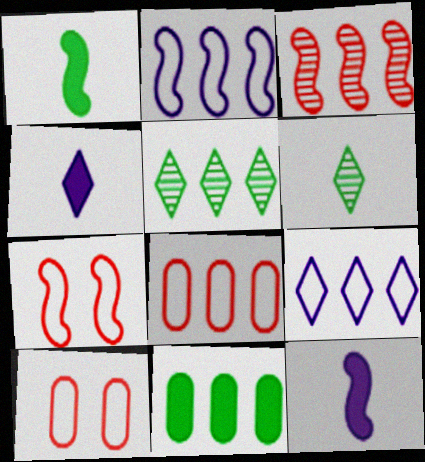[[3, 9, 11], 
[5, 10, 12]]